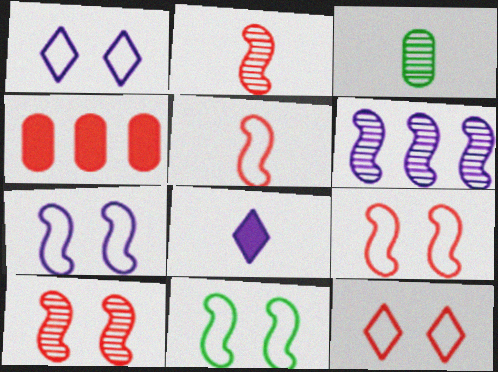[[2, 4, 12], 
[3, 5, 8], 
[7, 9, 11]]